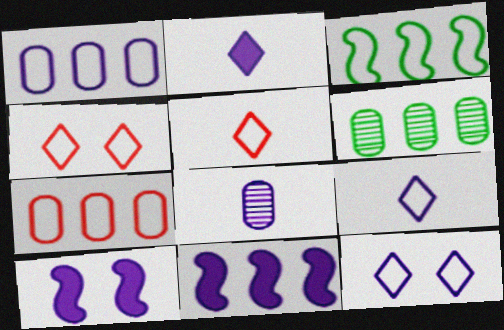[[5, 6, 10], 
[8, 11, 12]]